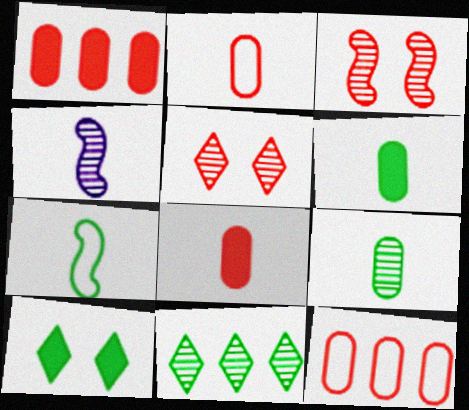[[4, 10, 12]]